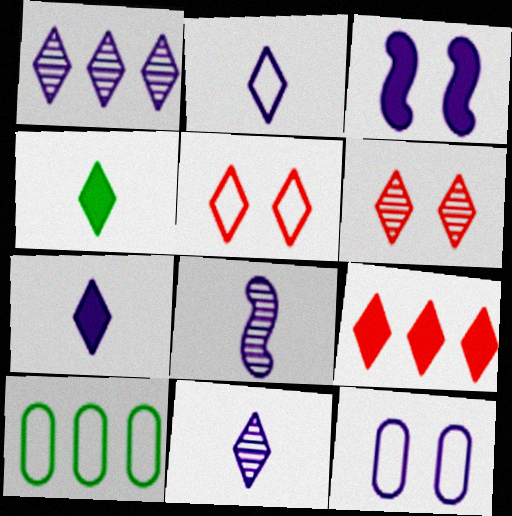[[1, 4, 5], 
[2, 7, 11]]